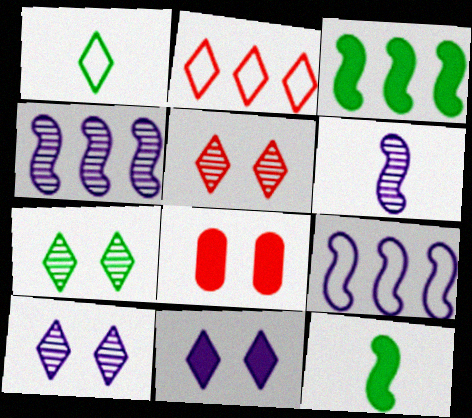[[1, 4, 8], 
[5, 7, 10]]